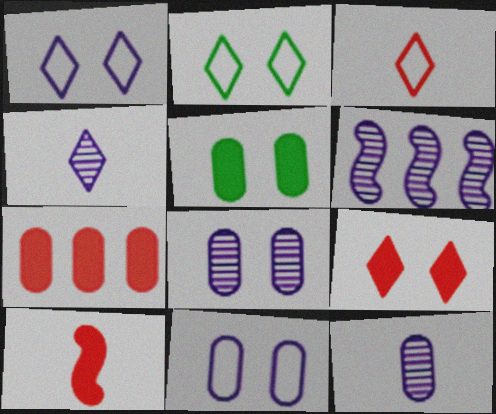[[3, 5, 6], 
[4, 6, 8], 
[7, 9, 10]]